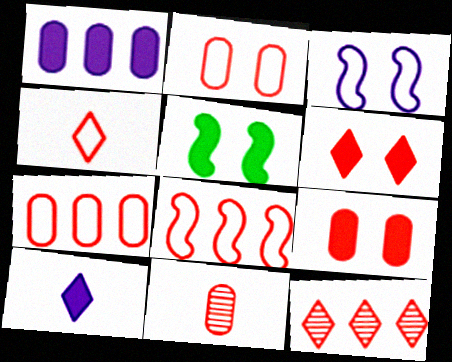[[2, 4, 8], 
[4, 6, 12], 
[6, 8, 11], 
[7, 9, 11]]